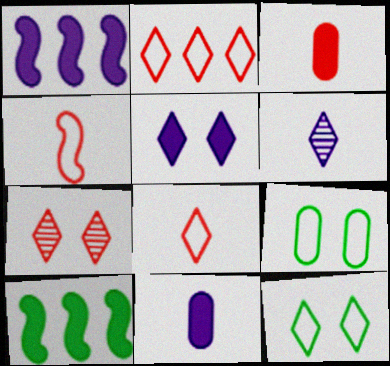[[1, 5, 11], 
[3, 5, 10], 
[5, 7, 12]]